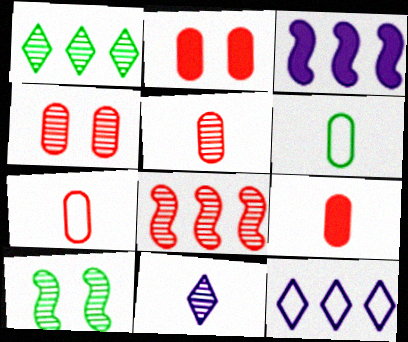[[5, 7, 9], 
[9, 10, 12]]